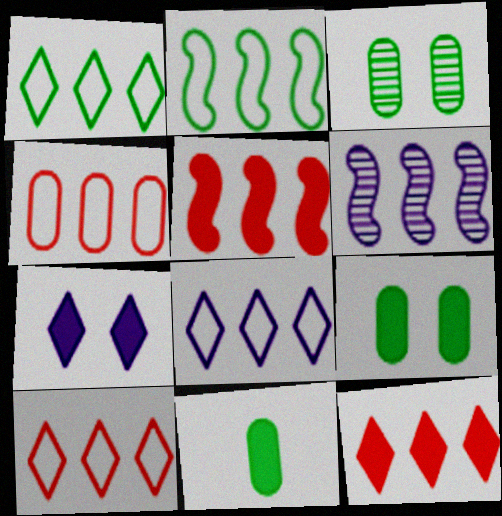[[1, 8, 10], 
[2, 4, 8], 
[2, 5, 6], 
[5, 7, 11]]